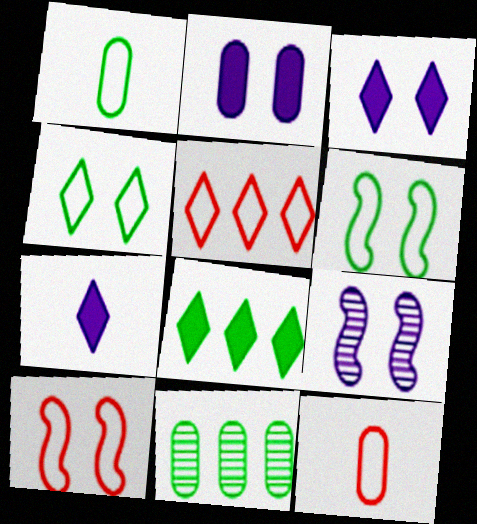[[2, 11, 12], 
[5, 10, 12], 
[7, 10, 11], 
[8, 9, 12]]